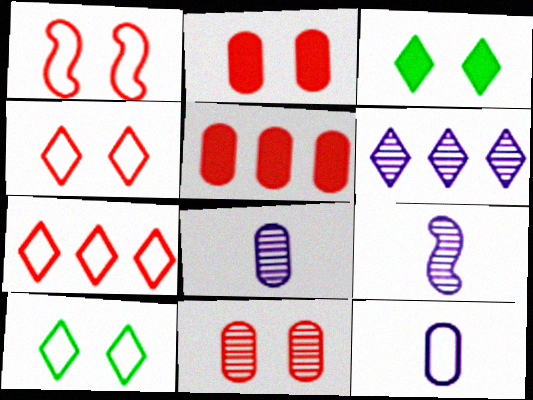[[5, 9, 10]]